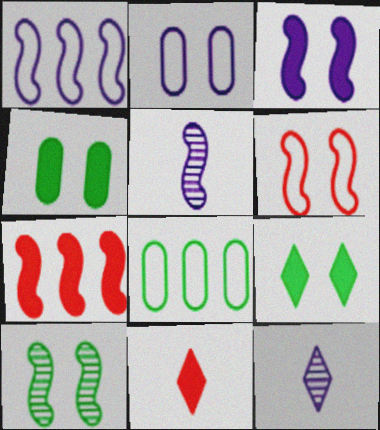[[1, 3, 5], 
[3, 6, 10]]